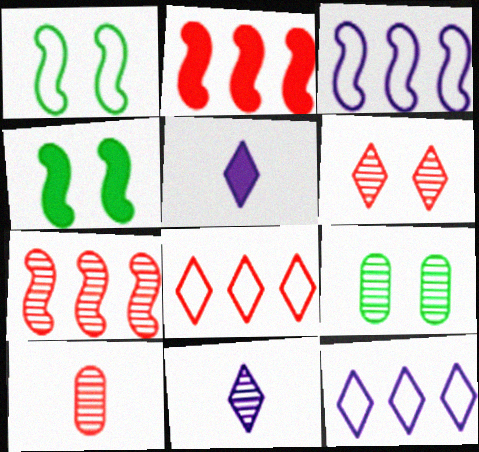[[4, 10, 12], 
[6, 7, 10], 
[7, 9, 11]]